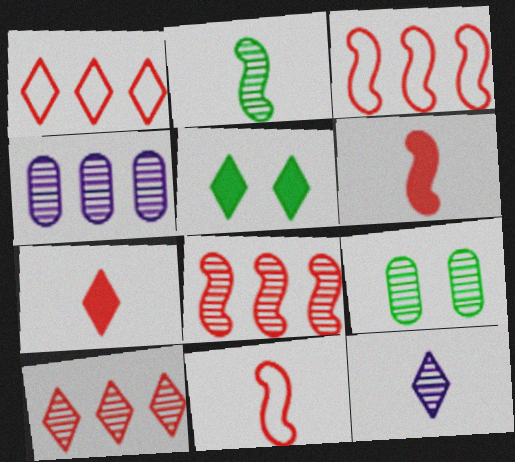[[1, 5, 12], 
[4, 5, 11], 
[8, 9, 12]]